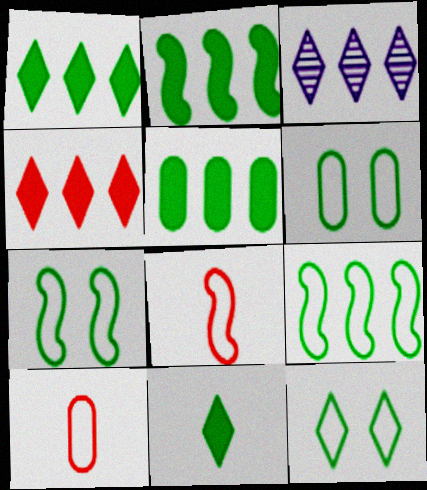[[1, 2, 5], 
[6, 7, 12]]